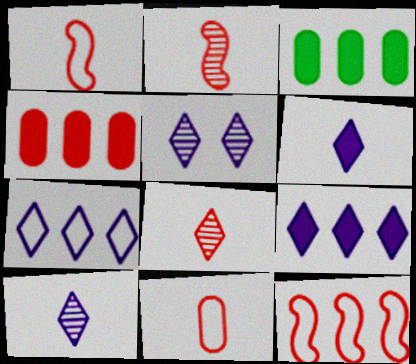[[1, 3, 5], 
[5, 6, 7]]